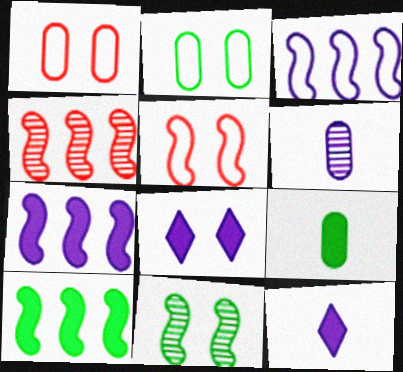[[1, 8, 11], 
[2, 4, 12], 
[3, 4, 10], 
[3, 6, 8]]